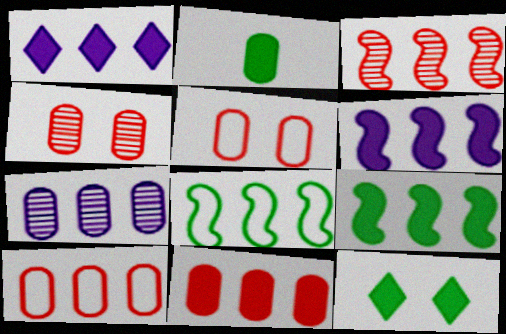[[1, 9, 11], 
[2, 5, 7], 
[2, 9, 12], 
[3, 6, 8]]